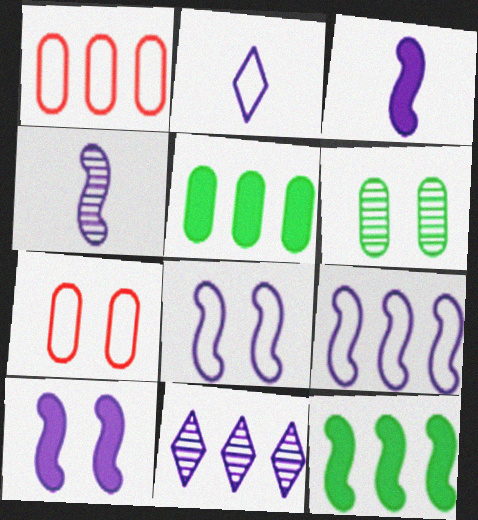[[1, 11, 12], 
[4, 9, 10]]